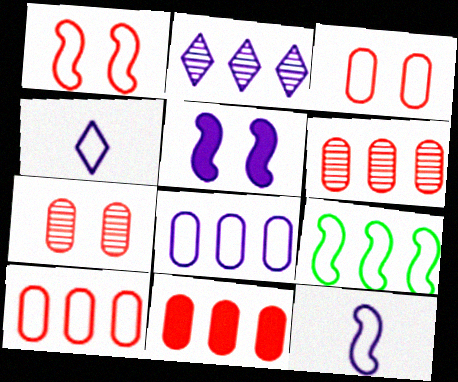[[1, 9, 12], 
[2, 9, 11], 
[3, 4, 9], 
[6, 10, 11]]